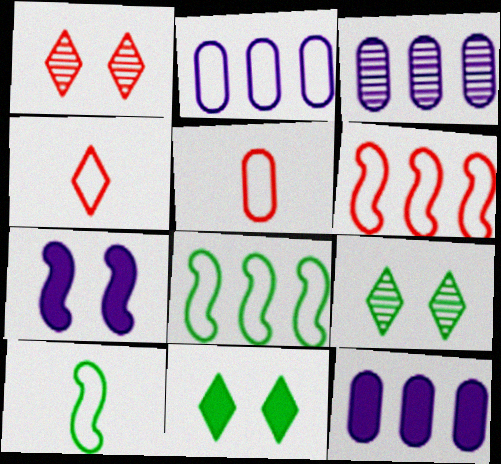[[1, 10, 12], 
[2, 3, 12]]